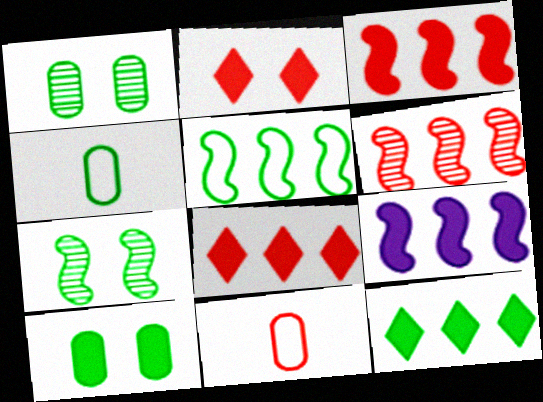[[2, 6, 11], 
[4, 7, 12], 
[5, 6, 9]]